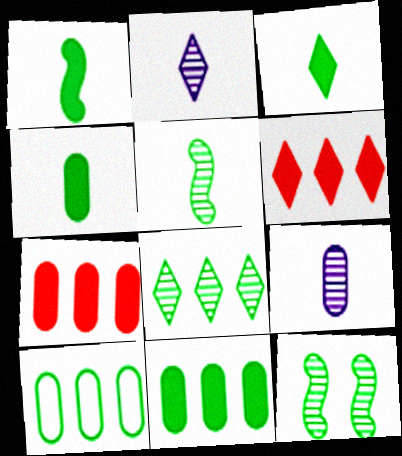[[1, 3, 4], 
[3, 10, 12]]